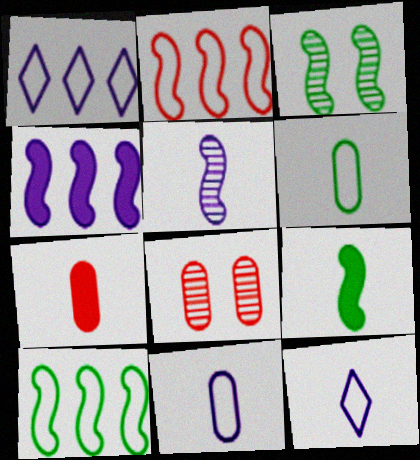[[1, 3, 7], 
[1, 8, 9], 
[3, 9, 10]]